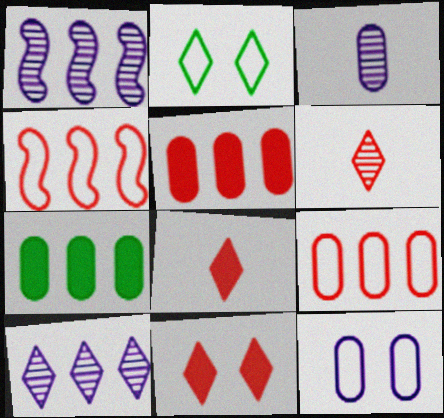[[2, 8, 10], 
[4, 7, 10]]